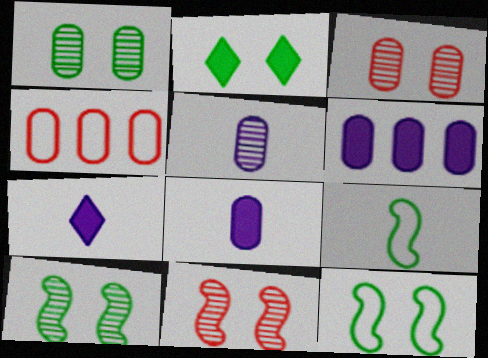[[1, 2, 12], 
[1, 4, 8], 
[4, 7, 10]]